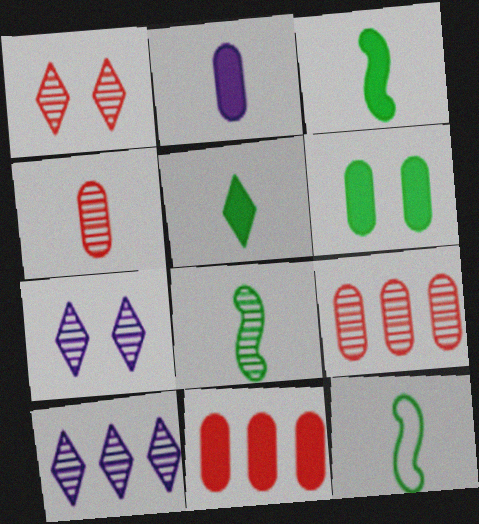[[2, 6, 11], 
[3, 8, 12], 
[7, 8, 9], 
[7, 11, 12]]